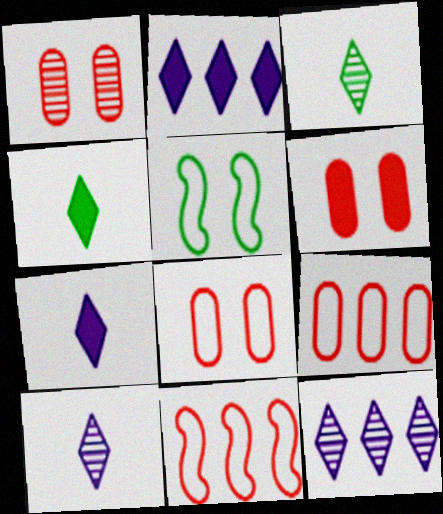[[1, 6, 8]]